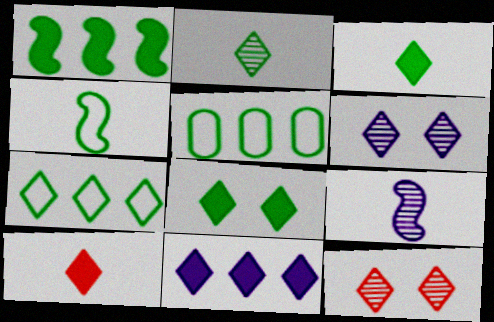[[2, 7, 8], 
[6, 7, 10], 
[8, 10, 11]]